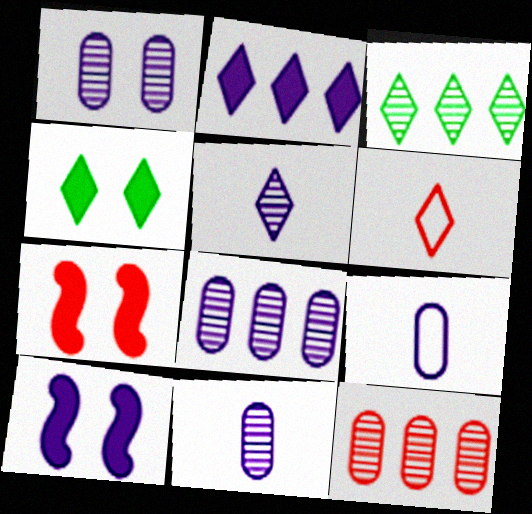[[1, 8, 11], 
[3, 7, 9], 
[6, 7, 12]]